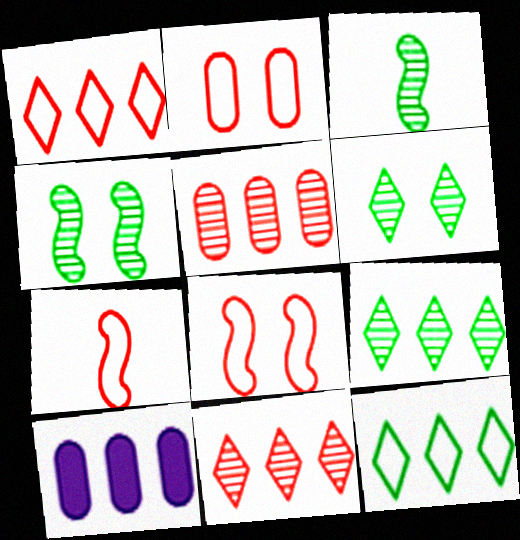[[1, 2, 7], 
[6, 7, 10]]